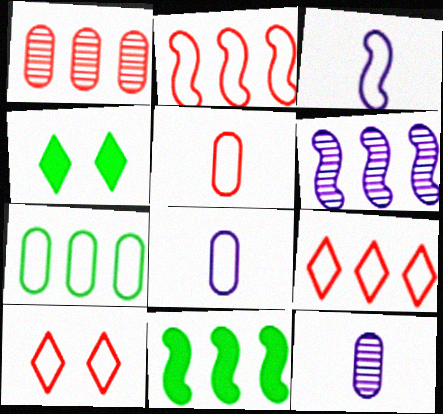[[1, 3, 4], 
[2, 4, 12], 
[2, 5, 10], 
[2, 6, 11], 
[3, 7, 10], 
[4, 5, 6], 
[10, 11, 12]]